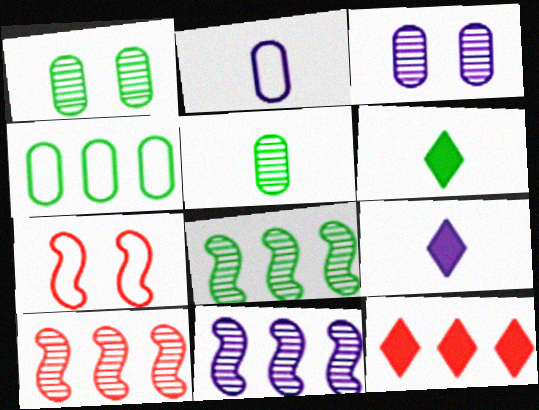[[4, 11, 12], 
[8, 10, 11]]